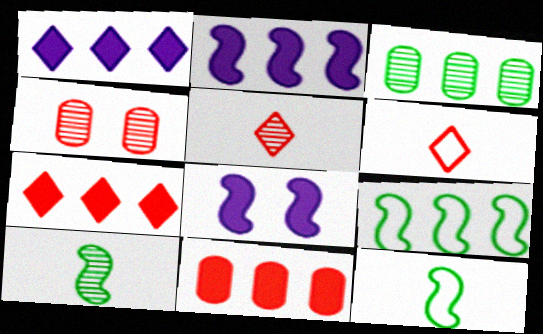[[1, 4, 12], 
[3, 6, 8]]